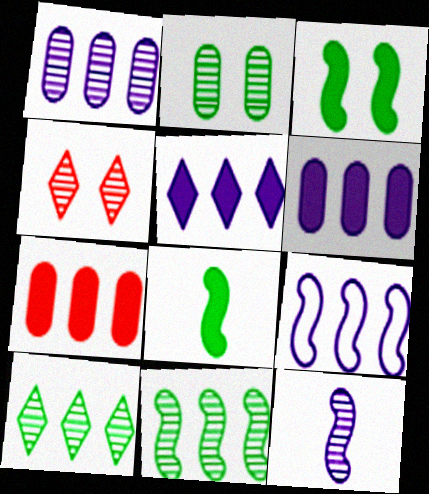[[1, 5, 9], 
[7, 9, 10]]